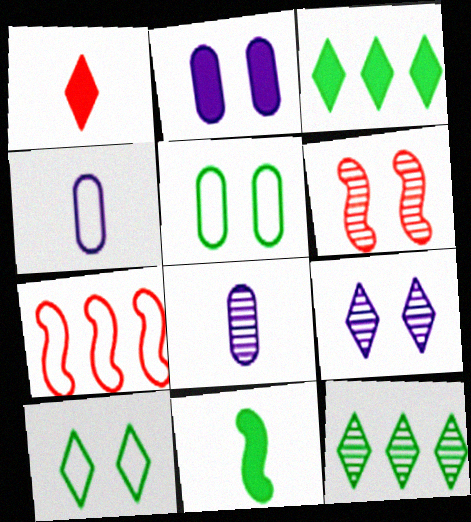[[2, 6, 10], 
[3, 4, 6], 
[4, 7, 10], 
[5, 11, 12], 
[6, 8, 12]]